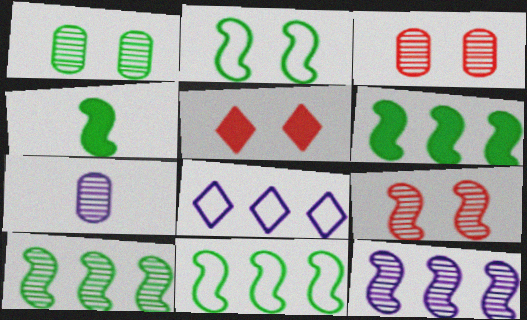[[2, 4, 10], 
[3, 4, 8], 
[5, 7, 11], 
[6, 10, 11]]